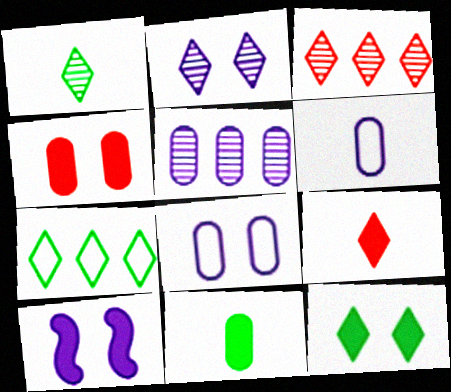[[1, 2, 3], 
[1, 7, 12], 
[2, 7, 9], 
[2, 8, 10], 
[4, 10, 12]]